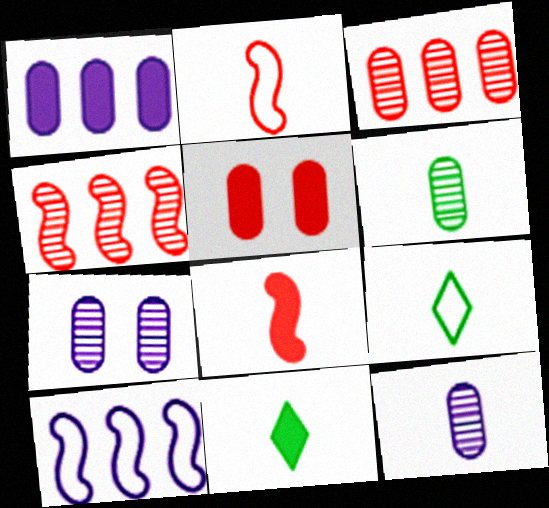[[2, 11, 12], 
[3, 6, 7], 
[8, 9, 12]]